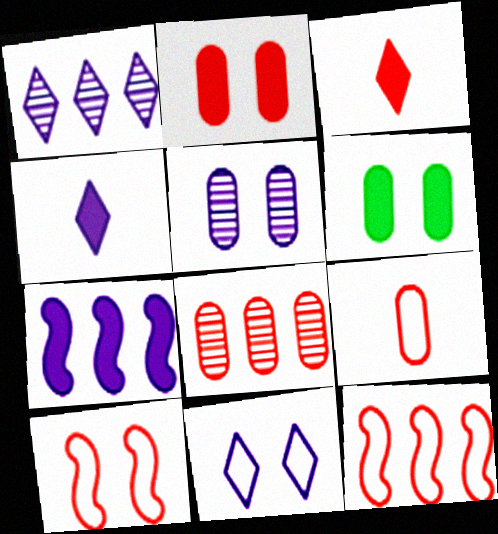[[1, 4, 11], 
[2, 8, 9], 
[3, 6, 7], 
[3, 8, 10]]